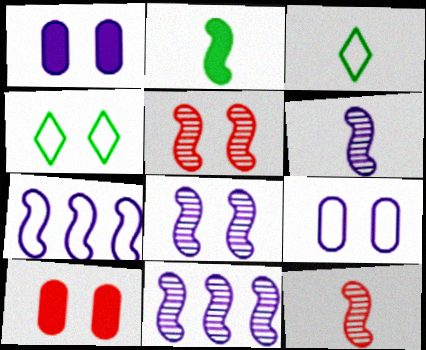[[1, 4, 5], 
[2, 5, 7], 
[3, 10, 11], 
[4, 8, 10], 
[6, 8, 11]]